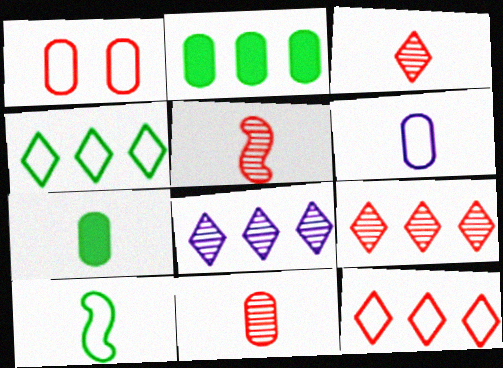[[3, 5, 11], 
[6, 7, 11]]